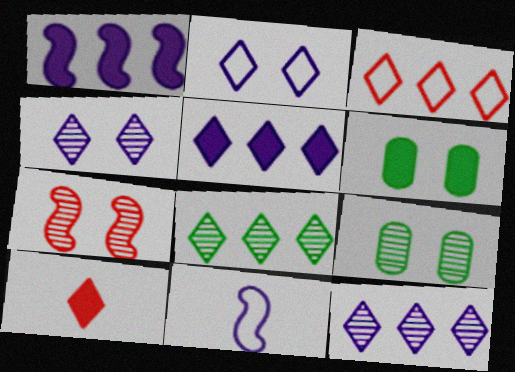[[1, 6, 10], 
[2, 6, 7], 
[2, 8, 10], 
[3, 5, 8], 
[4, 7, 9]]